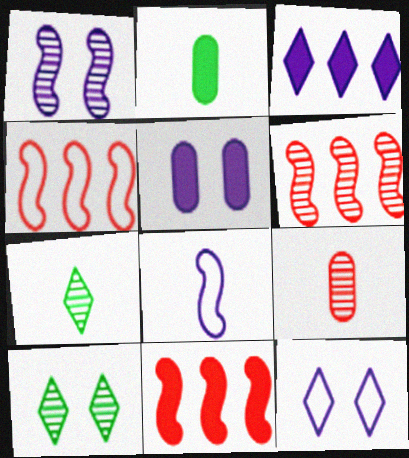[[1, 5, 12], 
[2, 6, 12], 
[4, 5, 7], 
[4, 6, 11]]